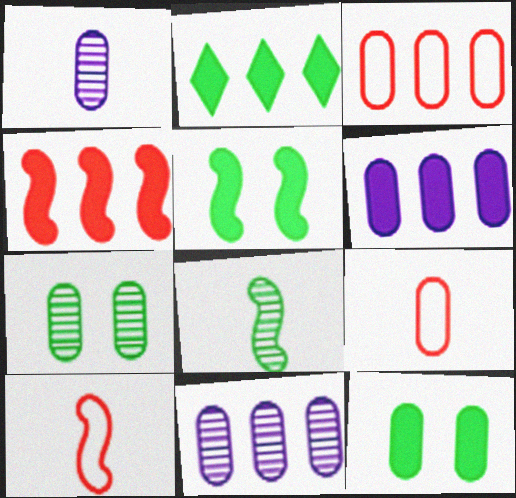[[1, 3, 12], 
[2, 4, 6], 
[6, 7, 9], 
[9, 11, 12]]